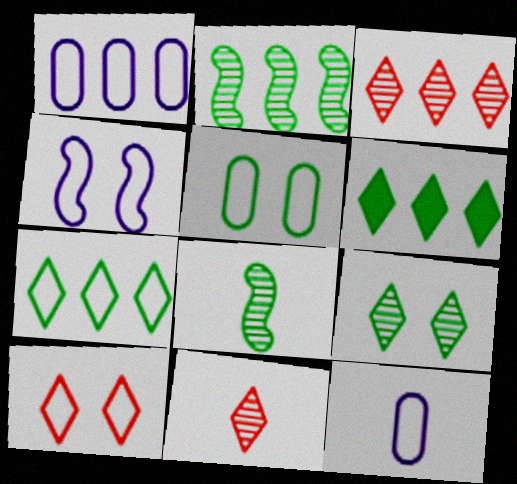[[4, 5, 10], 
[5, 6, 8]]